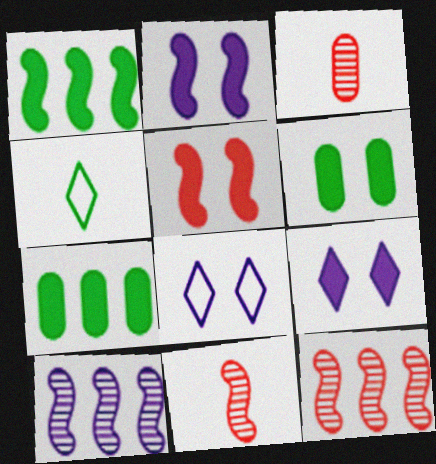[[1, 3, 8], 
[5, 6, 9], 
[7, 8, 11]]